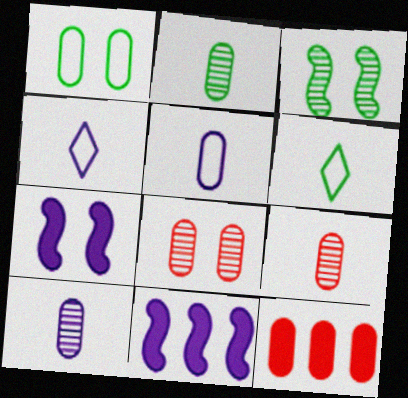[[1, 10, 12], 
[2, 9, 10], 
[3, 4, 12], 
[6, 8, 11]]